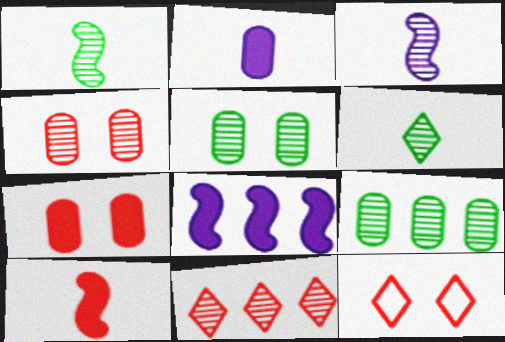[[3, 5, 11]]